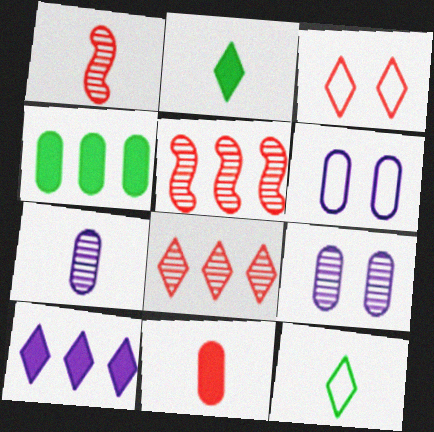[[2, 5, 6], 
[3, 5, 11]]